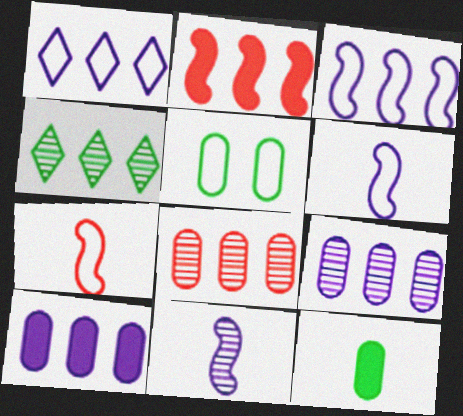[[1, 5, 7]]